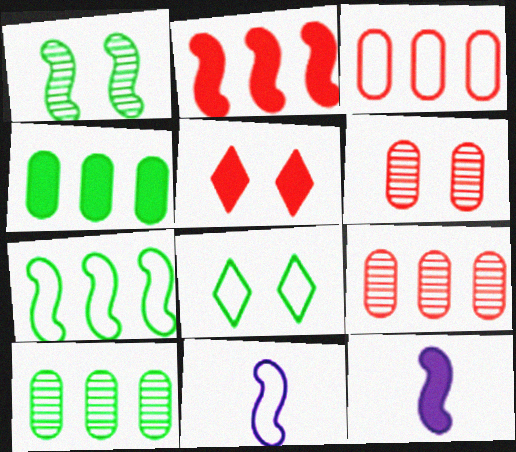[[1, 2, 11], 
[3, 8, 11], 
[4, 5, 12], 
[5, 10, 11], 
[8, 9, 12]]